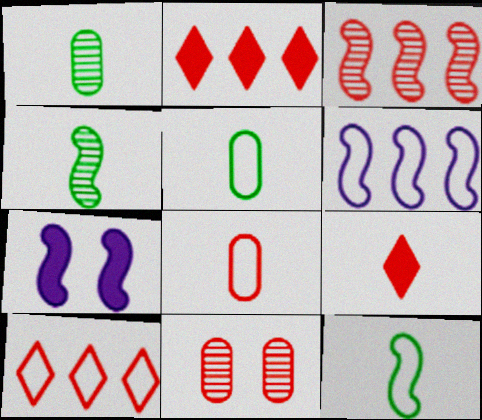[[1, 7, 10], 
[3, 7, 12]]